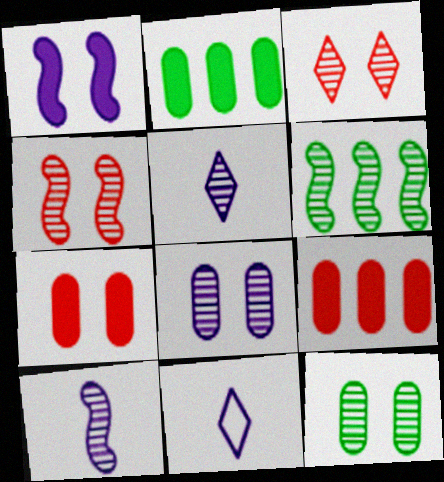[[2, 4, 11], 
[4, 6, 10], 
[6, 7, 11]]